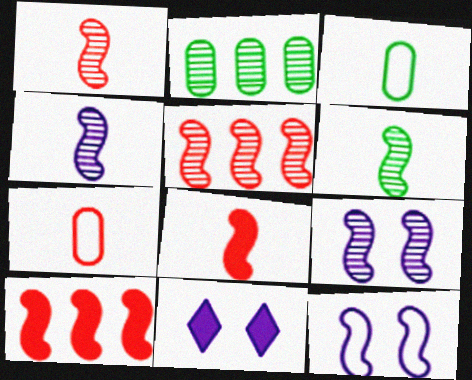[[1, 4, 6], 
[3, 5, 11], 
[5, 6, 9], 
[6, 10, 12]]